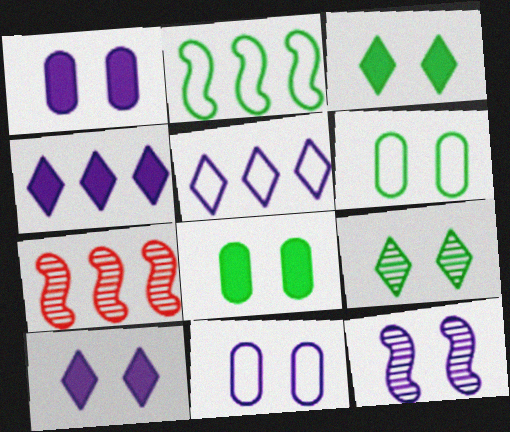[[10, 11, 12]]